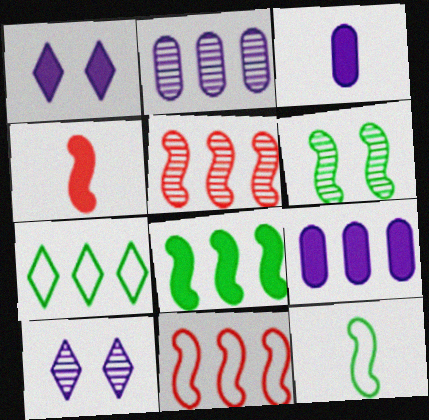[[5, 7, 9], 
[6, 8, 12]]